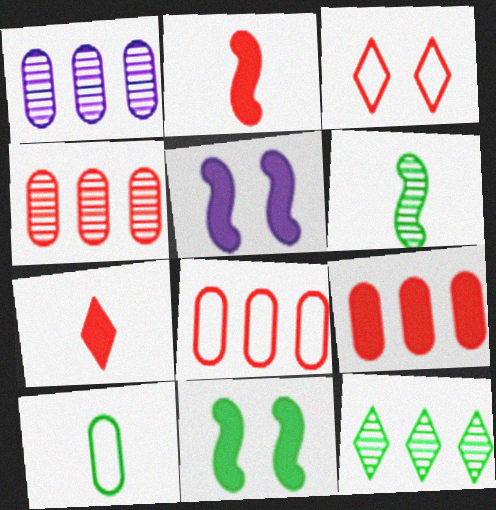[[2, 3, 4], 
[4, 8, 9], 
[10, 11, 12]]